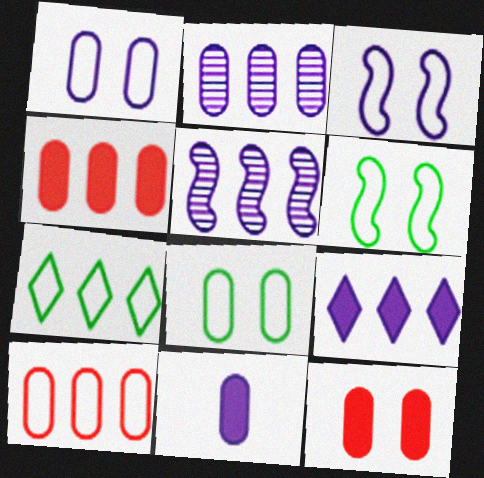[[1, 2, 11], 
[4, 5, 7]]